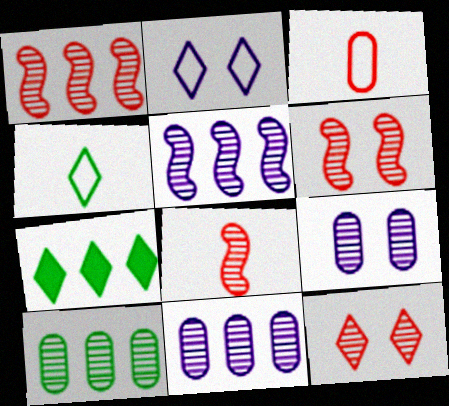[[1, 6, 8]]